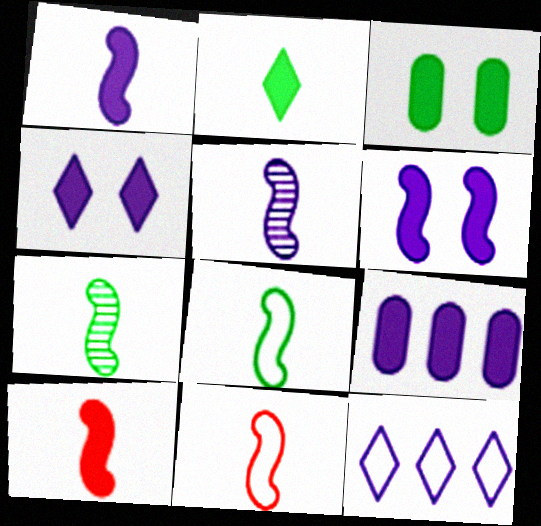[[1, 4, 9], 
[1, 7, 11], 
[5, 8, 10]]